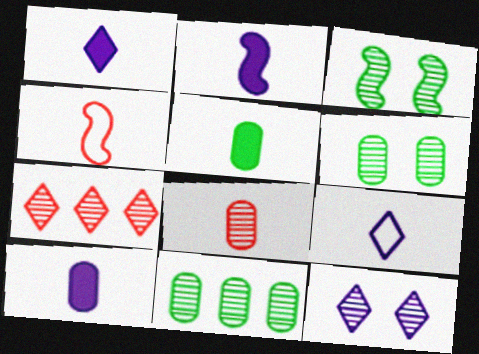[[1, 2, 10]]